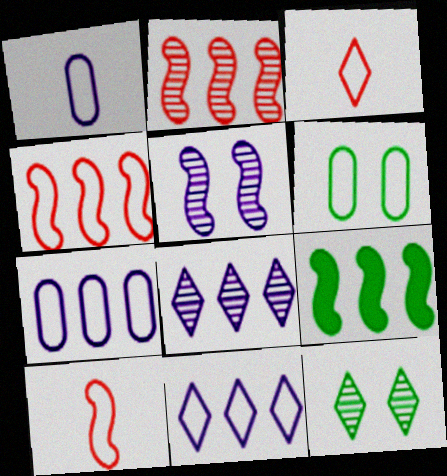[[5, 9, 10], 
[6, 10, 11]]